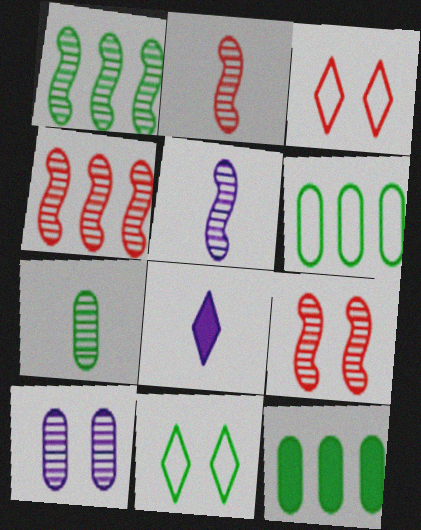[[1, 5, 9], 
[2, 4, 9], 
[3, 5, 12], 
[6, 8, 9]]